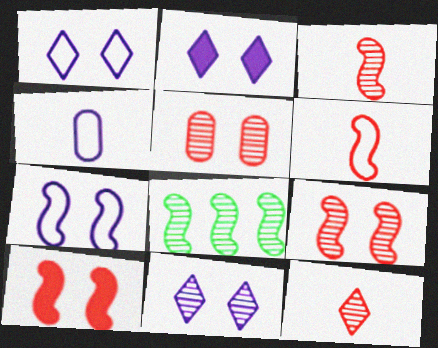[[1, 2, 11]]